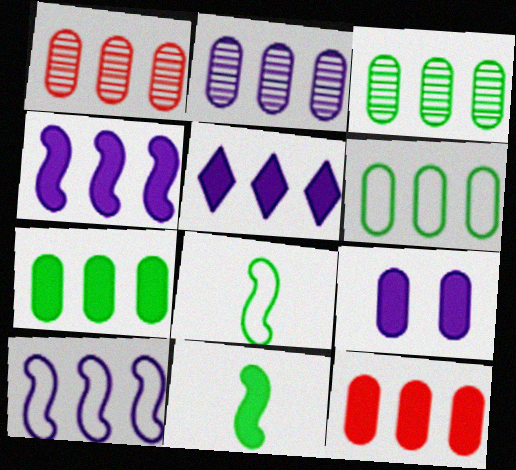[[1, 2, 3], 
[2, 5, 10], 
[2, 6, 12], 
[3, 6, 7]]